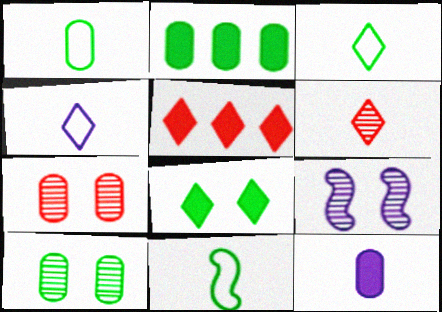[[1, 2, 10], 
[1, 3, 11], 
[1, 5, 9], 
[6, 11, 12]]